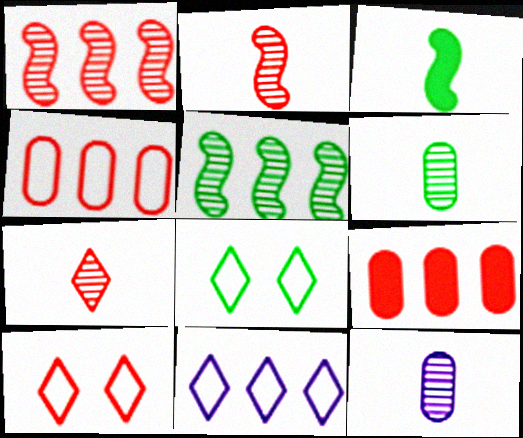[[2, 9, 10], 
[5, 9, 11]]